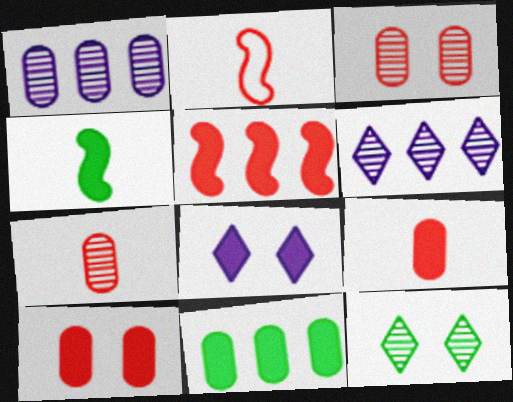[]